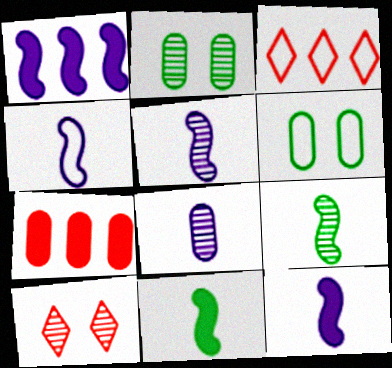[[2, 3, 12], 
[3, 4, 6], 
[4, 5, 12], 
[6, 7, 8]]